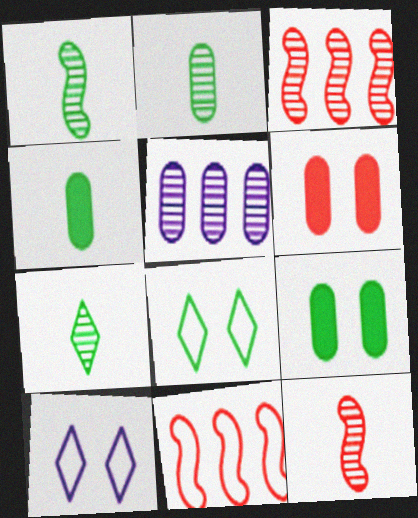[[1, 2, 7], 
[3, 4, 10]]